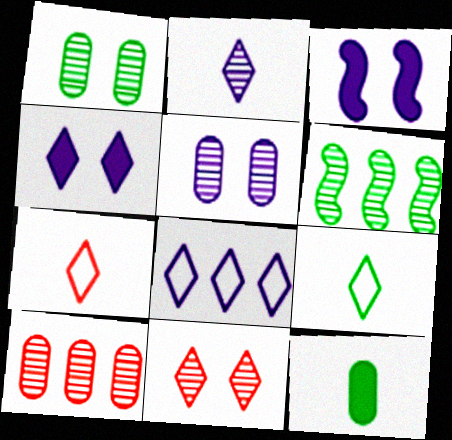[[2, 4, 8], 
[3, 9, 10]]